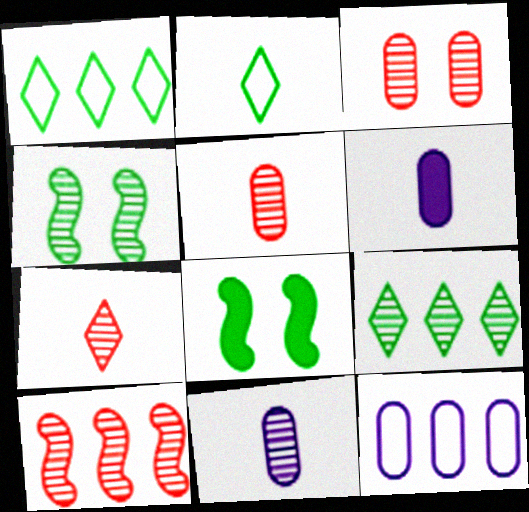[[3, 7, 10], 
[7, 8, 12]]